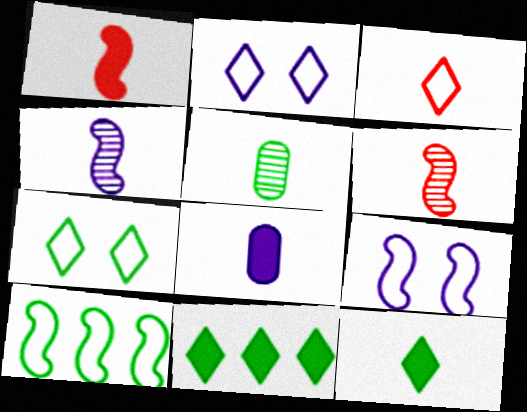[[1, 8, 12]]